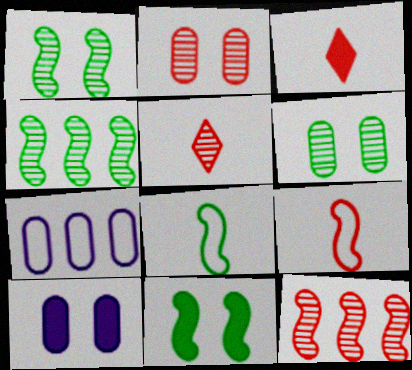[[1, 3, 7], 
[2, 5, 12], 
[4, 8, 11], 
[5, 7, 11]]